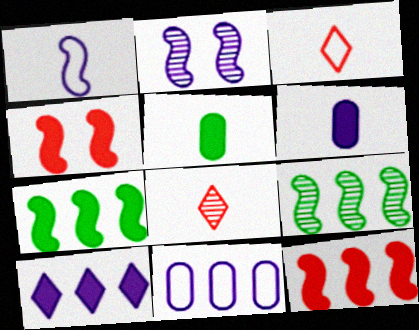[[1, 4, 9], 
[1, 5, 8], 
[4, 5, 10]]